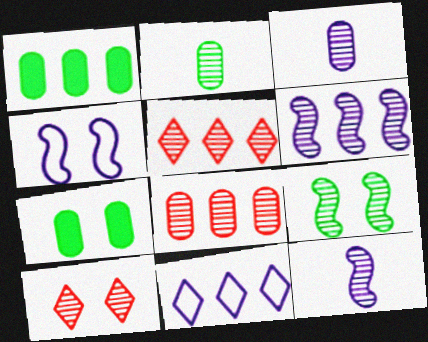[[2, 6, 10], 
[3, 5, 9], 
[4, 7, 10]]